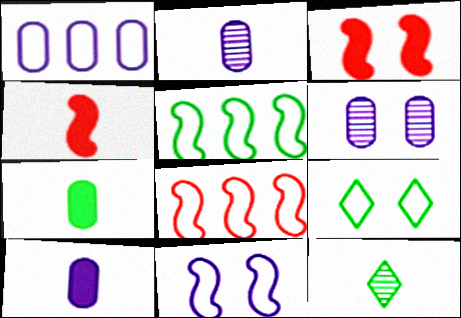[[1, 3, 12], 
[1, 6, 10], 
[3, 6, 9]]